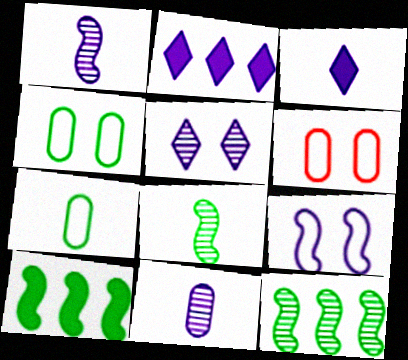[[2, 6, 8], 
[2, 9, 11], 
[3, 6, 12]]